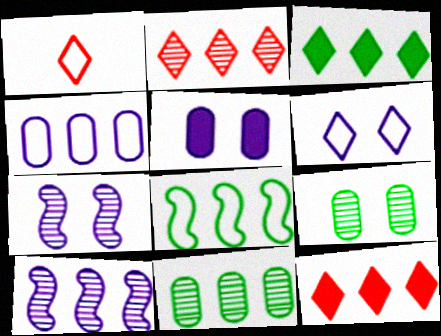[[2, 10, 11], 
[3, 8, 11], 
[5, 6, 7]]